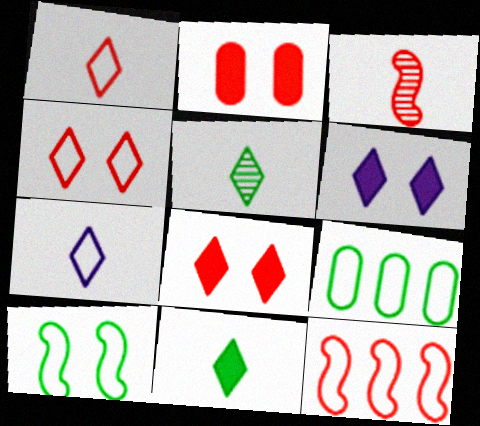[[3, 6, 9]]